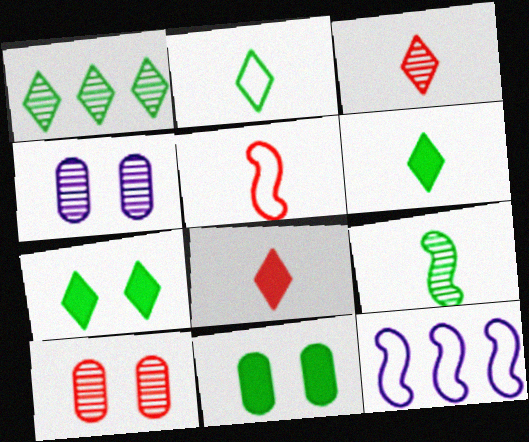[[1, 2, 7], 
[3, 11, 12], 
[6, 10, 12]]